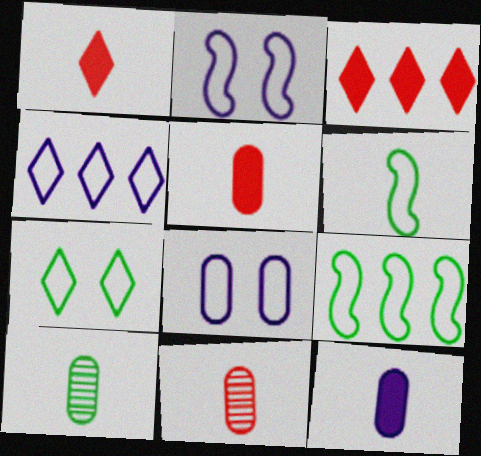[[2, 3, 10]]